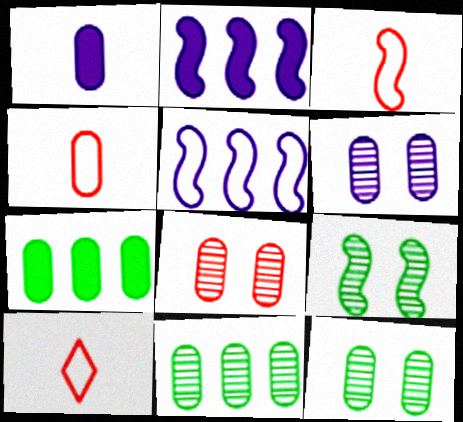[[2, 3, 9], 
[2, 10, 12], 
[3, 4, 10], 
[4, 6, 7], 
[6, 8, 12]]